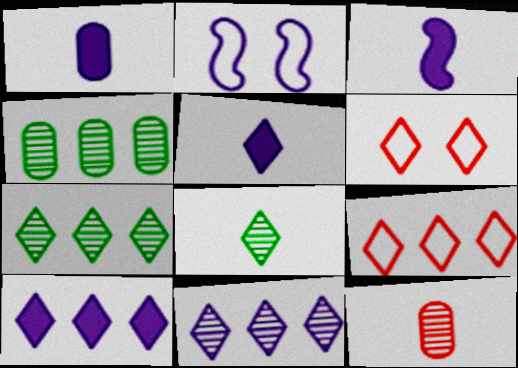[[1, 2, 11], 
[1, 3, 5], 
[3, 4, 6], 
[5, 6, 7], 
[6, 8, 10], 
[7, 9, 10]]